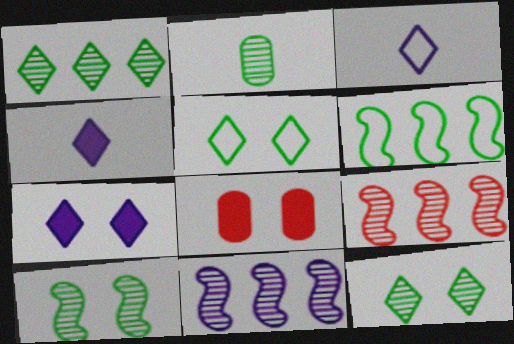[[1, 2, 10]]